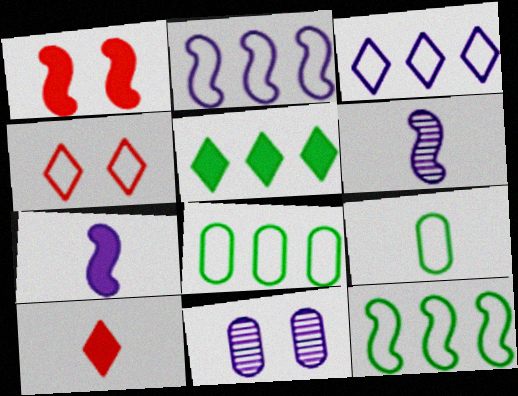[[1, 6, 12], 
[2, 4, 9], 
[3, 7, 11], 
[6, 9, 10], 
[10, 11, 12]]